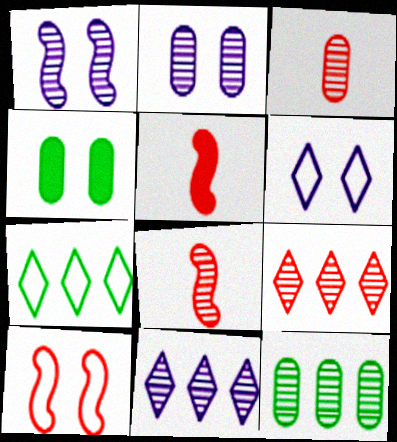[[2, 3, 12], 
[2, 5, 7], 
[5, 6, 12]]